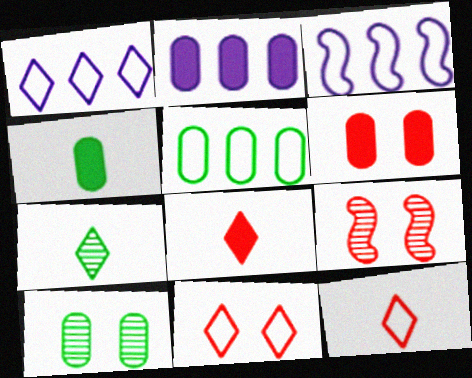[[1, 4, 9], 
[2, 4, 6], 
[3, 6, 7], 
[3, 8, 10], 
[4, 5, 10], 
[6, 9, 11]]